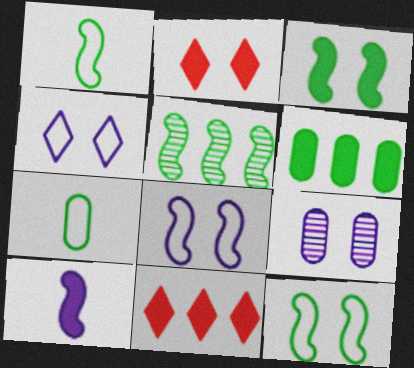[[1, 3, 5], 
[1, 9, 11], 
[2, 6, 10], 
[2, 9, 12]]